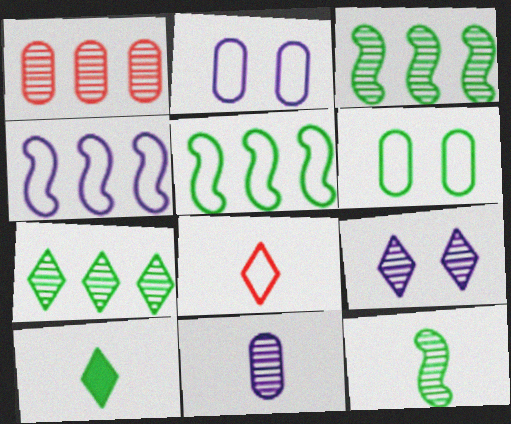[[1, 9, 12], 
[2, 5, 8], 
[3, 6, 10], 
[4, 6, 8]]